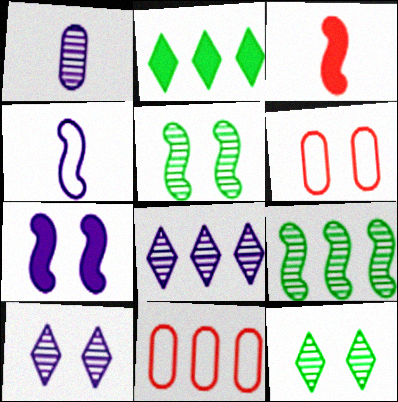[[6, 7, 12]]